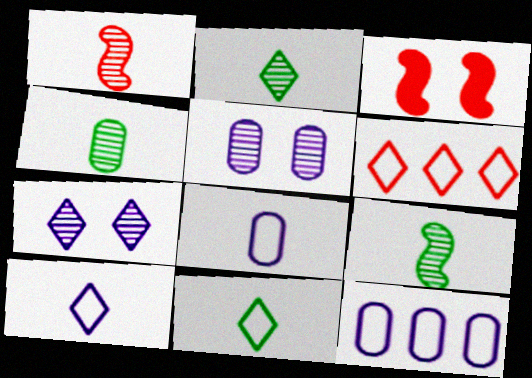[[2, 3, 12], 
[2, 4, 9]]